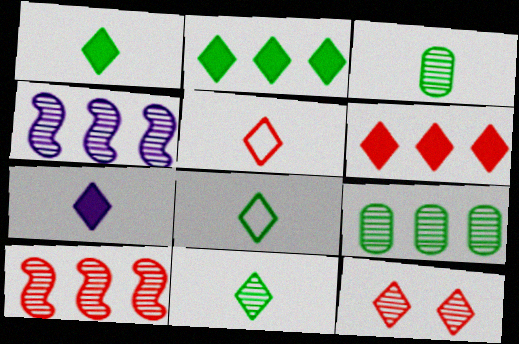[[1, 8, 11], 
[3, 4, 12], 
[5, 6, 12], 
[5, 7, 11]]